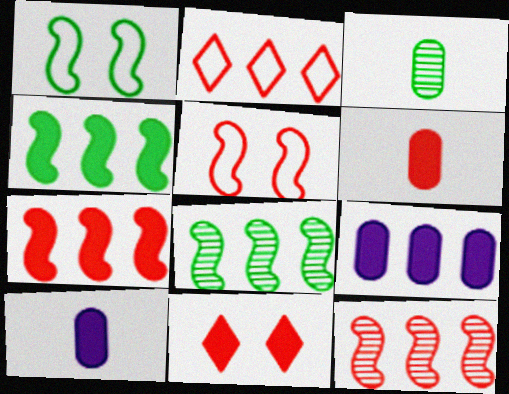[[2, 8, 9], 
[4, 10, 11], 
[6, 7, 11]]